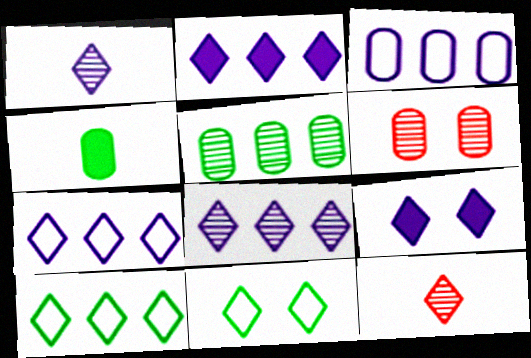[[1, 7, 9], 
[2, 7, 8], 
[2, 11, 12], 
[3, 4, 6], 
[9, 10, 12]]